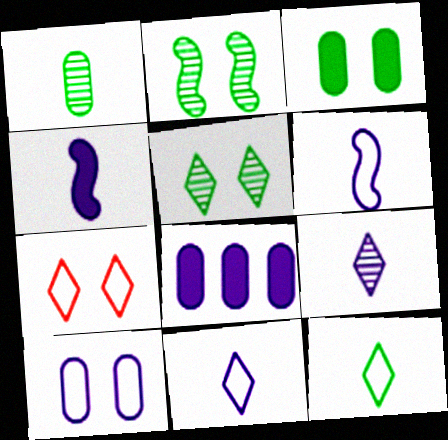[]